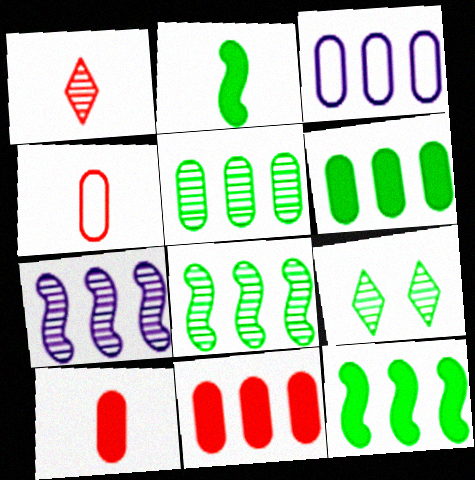[[3, 5, 11]]